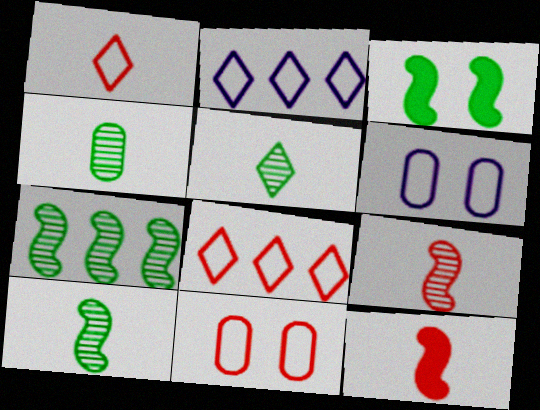[[4, 5, 10]]